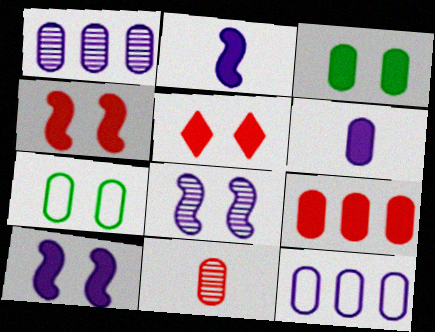[[3, 5, 10], 
[3, 6, 9], 
[3, 11, 12], 
[5, 7, 8]]